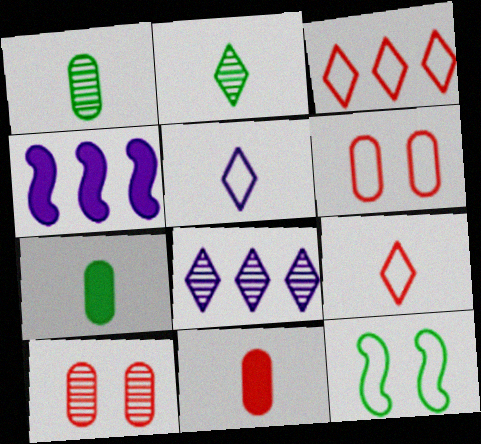[[2, 4, 6], 
[8, 11, 12]]